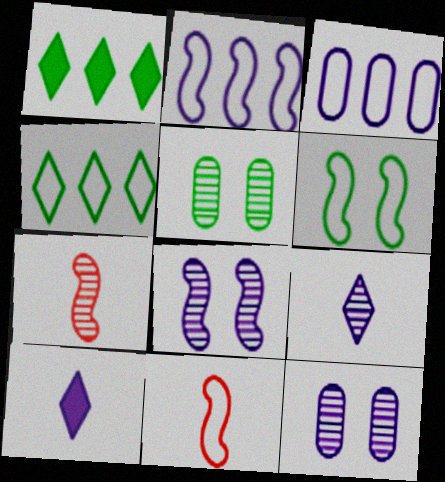[[1, 11, 12], 
[2, 6, 11], 
[2, 10, 12], 
[3, 8, 10]]